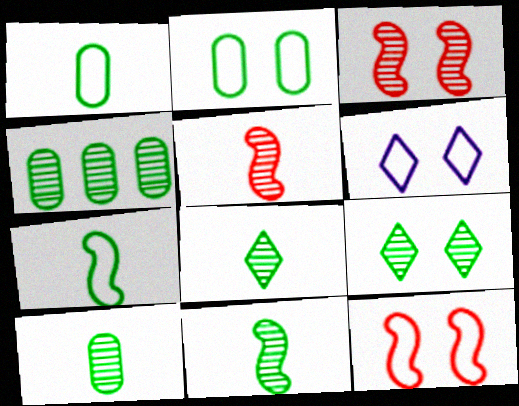[[2, 6, 12], 
[4, 9, 11], 
[8, 10, 11]]